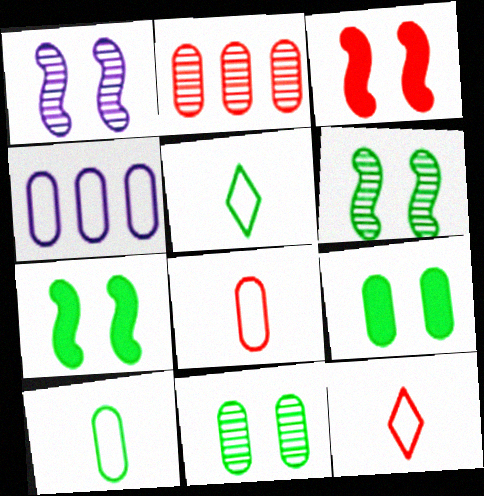[[2, 3, 12]]